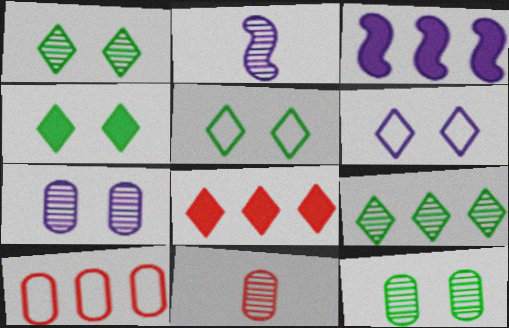[[1, 4, 5], 
[2, 4, 10], 
[3, 5, 11], 
[3, 9, 10]]